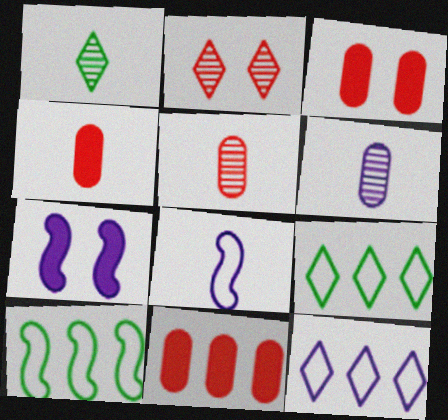[[1, 4, 8], 
[3, 4, 11], 
[5, 7, 9], 
[6, 7, 12]]